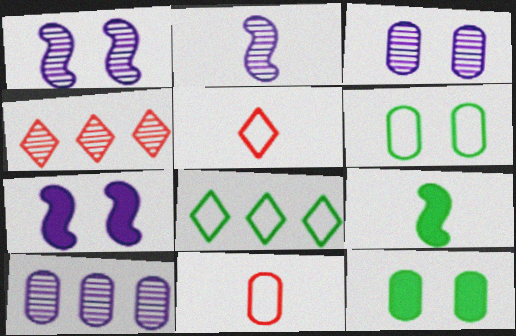[[10, 11, 12]]